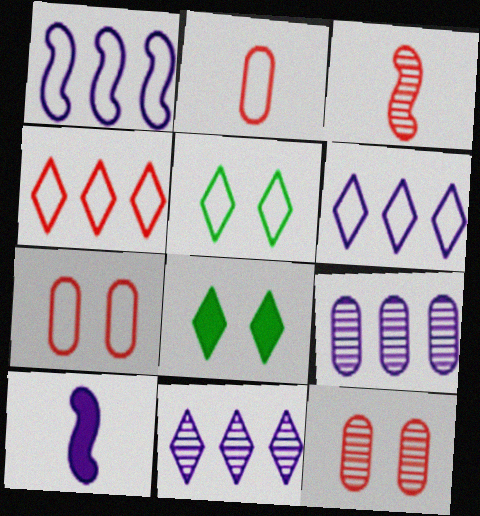[[1, 2, 5]]